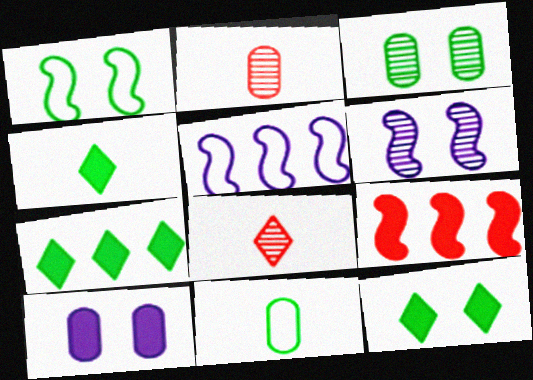[[1, 3, 12], 
[2, 5, 12], 
[4, 7, 12], 
[4, 9, 10]]